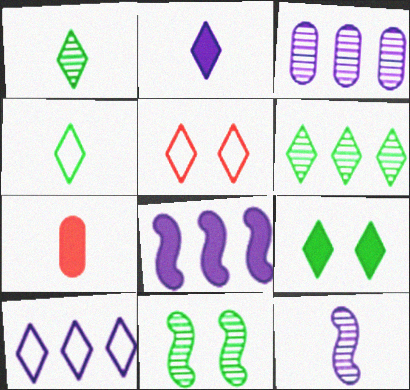[[2, 5, 6], 
[3, 8, 10], 
[4, 5, 10], 
[4, 6, 9], 
[4, 7, 12], 
[7, 8, 9], 
[7, 10, 11]]